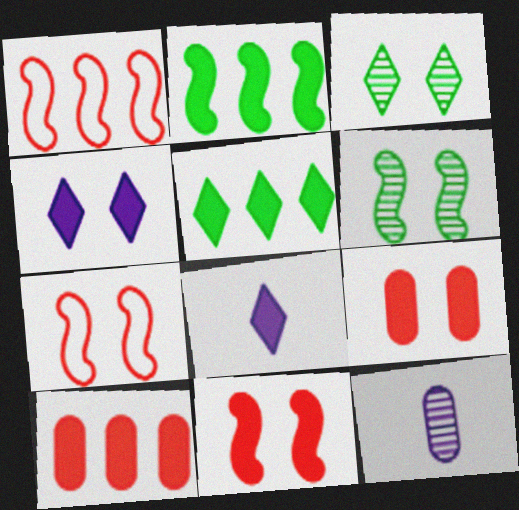[[2, 8, 9], 
[5, 7, 12]]